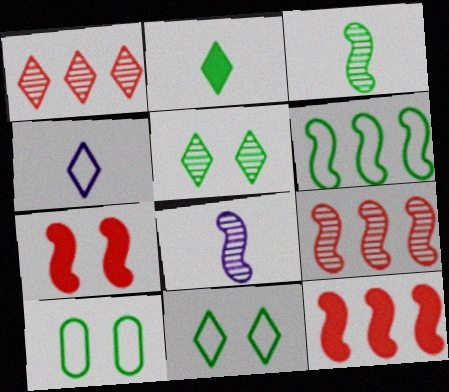[[6, 7, 8]]